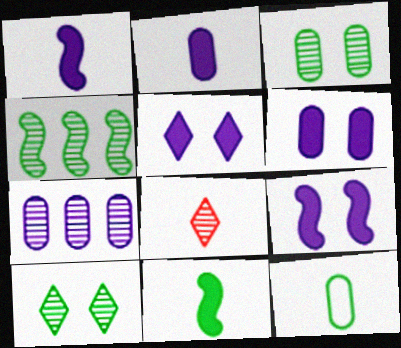[[1, 8, 12], 
[5, 6, 9]]